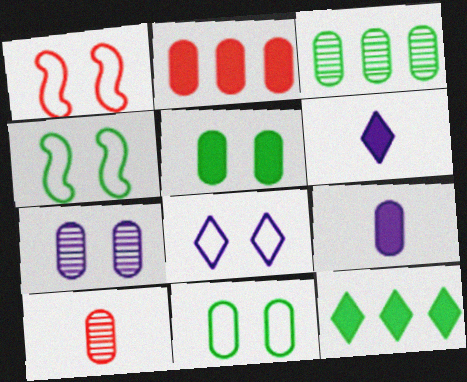[[1, 3, 6], 
[1, 8, 11], 
[2, 5, 9], 
[3, 7, 10]]